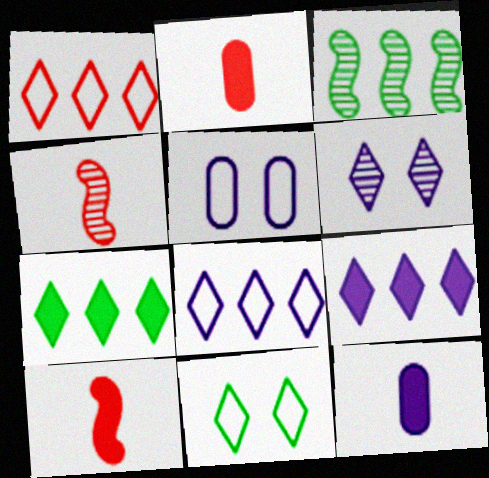[[4, 5, 7]]